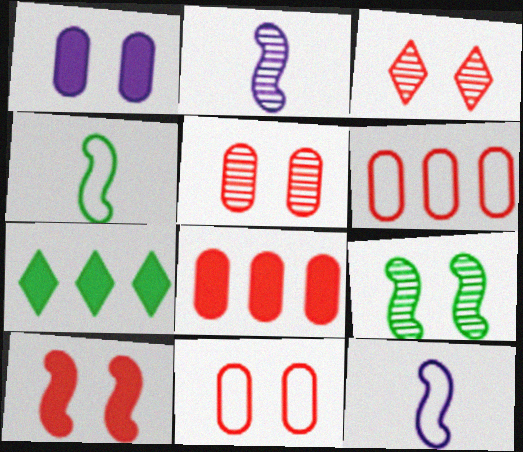[[2, 7, 11], 
[3, 10, 11], 
[5, 7, 12]]